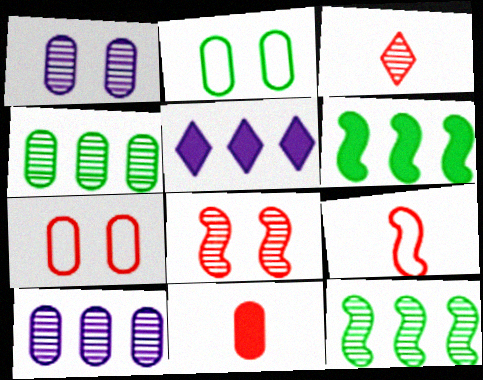[[1, 3, 12], 
[2, 10, 11], 
[3, 9, 11]]